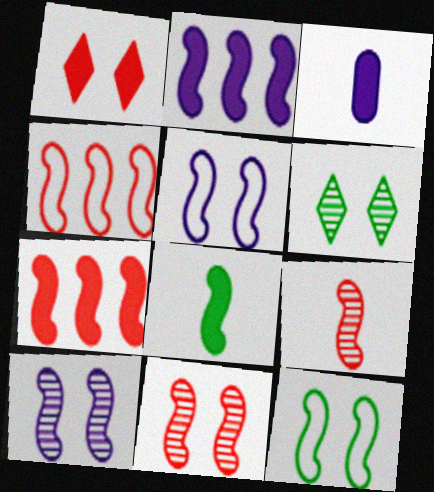[[2, 9, 12], 
[3, 4, 6], 
[4, 8, 10]]